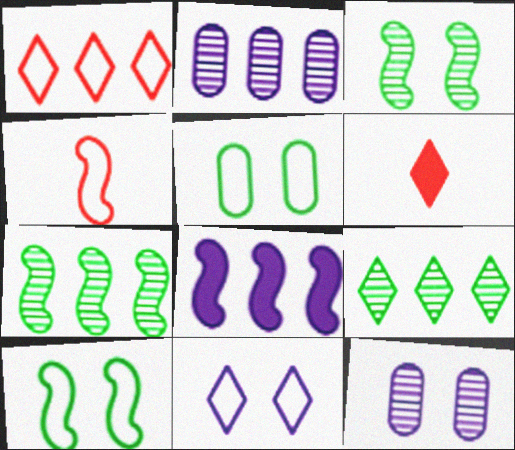[[2, 6, 10], 
[3, 4, 8], 
[6, 9, 11]]